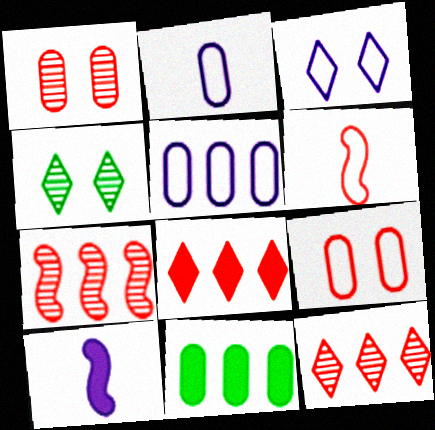[[1, 2, 11], 
[1, 6, 8]]